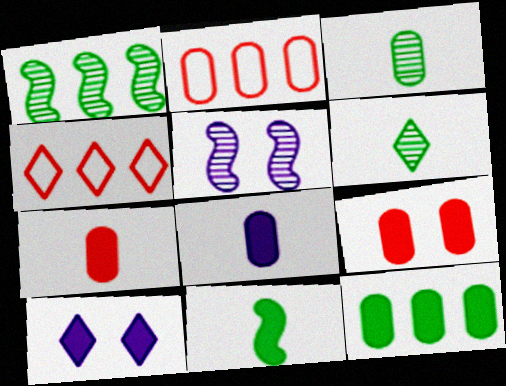[[4, 6, 10], 
[8, 9, 12]]